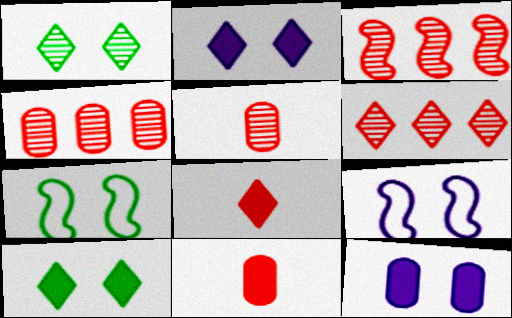[[3, 4, 6]]